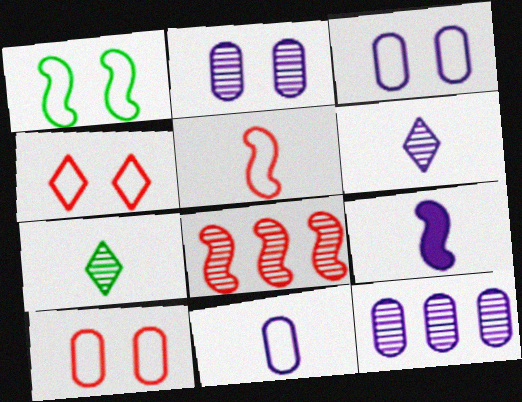[[1, 3, 4], 
[1, 8, 9], 
[2, 7, 8], 
[6, 9, 11]]